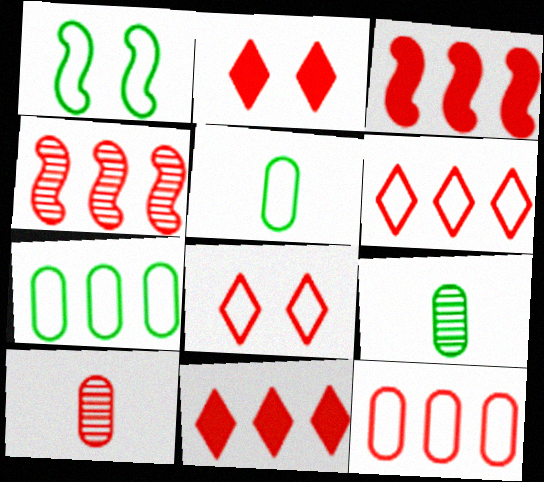[[3, 8, 10], 
[4, 11, 12]]